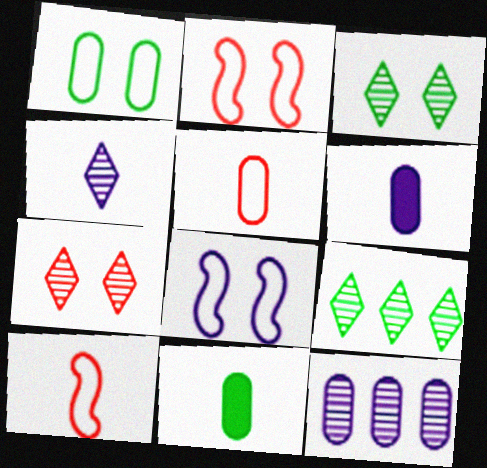[[2, 6, 9], 
[4, 7, 9], 
[4, 10, 11]]